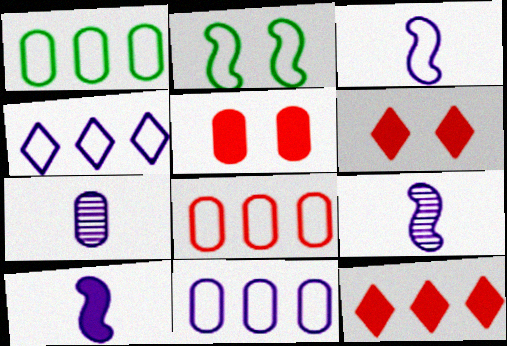[[1, 5, 7], 
[1, 6, 9], 
[1, 8, 11], 
[2, 7, 12], 
[3, 9, 10]]